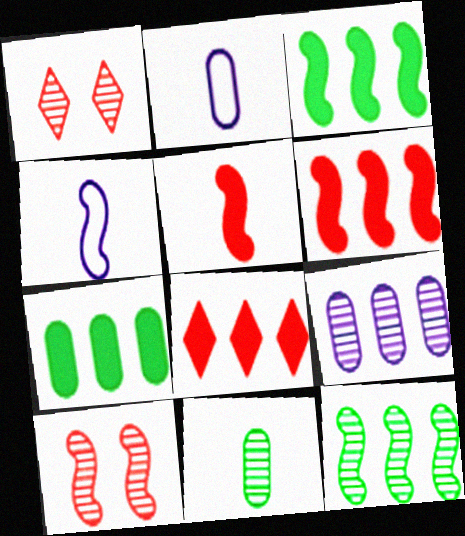[[1, 2, 3], 
[1, 4, 7], 
[3, 4, 10]]